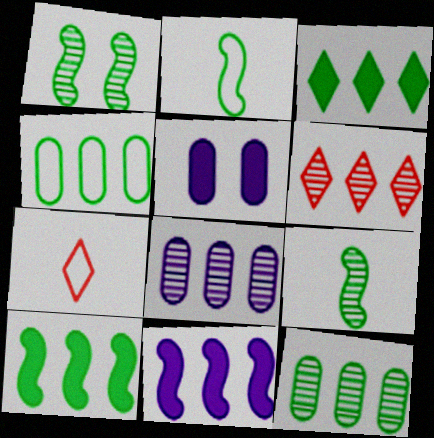[[1, 2, 10], 
[2, 5, 6], 
[4, 6, 11]]